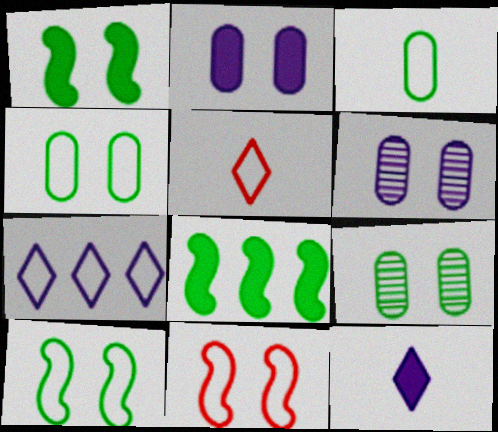[[3, 7, 11], 
[5, 6, 8]]